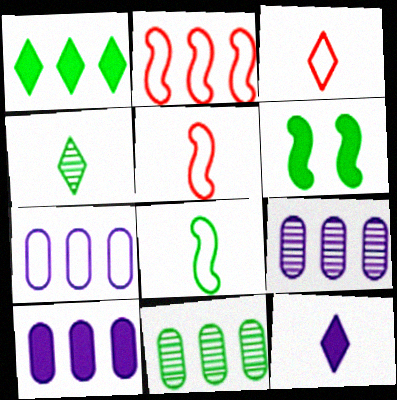[[1, 2, 9], 
[3, 4, 12], 
[3, 6, 9], 
[7, 9, 10]]